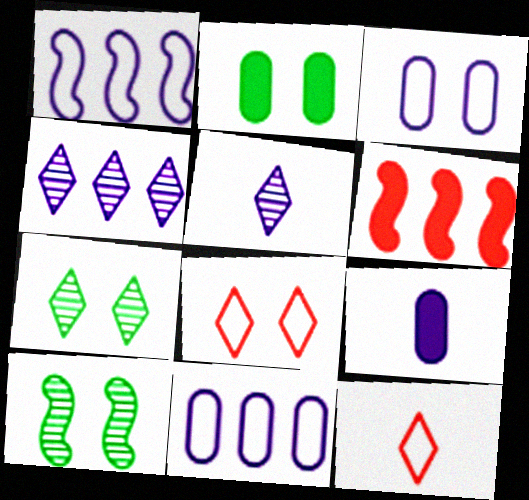[]